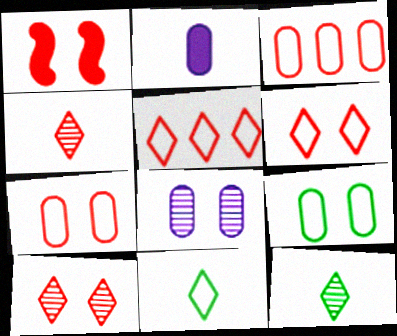[[1, 3, 4], 
[1, 7, 10]]